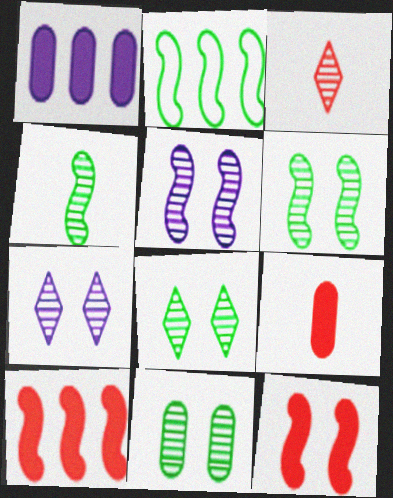[[2, 7, 9], 
[6, 8, 11]]